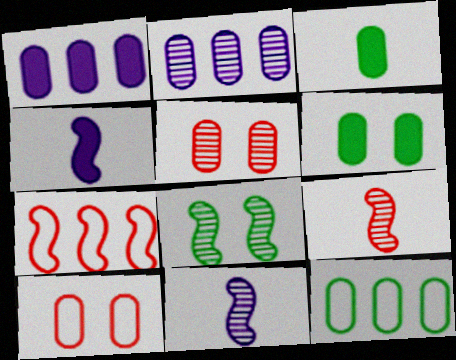[[2, 3, 10], 
[4, 7, 8]]